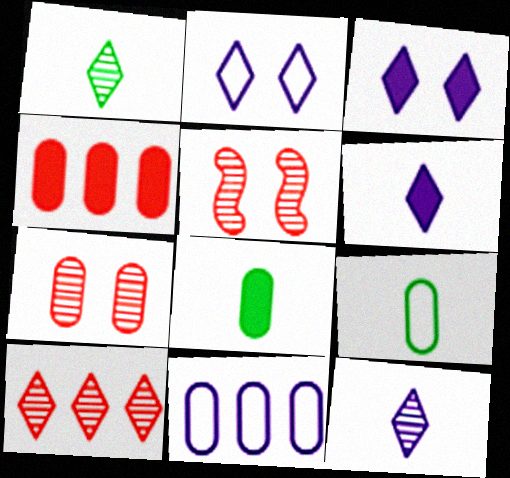[[7, 8, 11]]